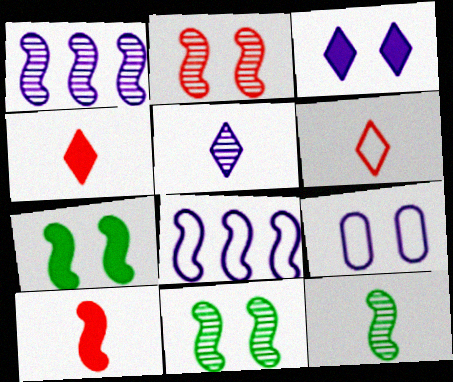[[1, 2, 12], 
[8, 10, 11]]